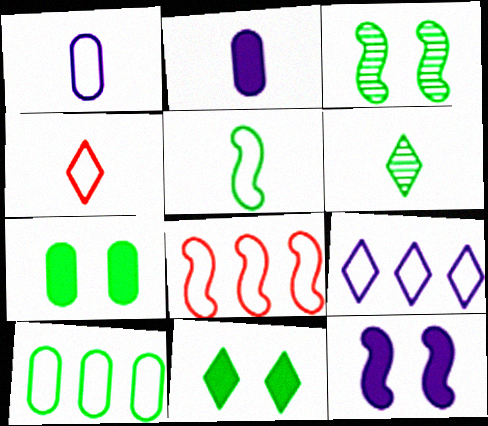[[1, 4, 5], 
[8, 9, 10]]